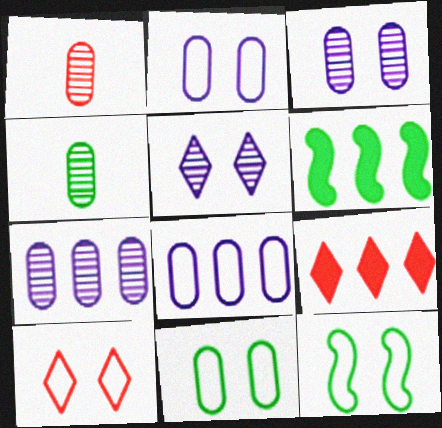[[2, 10, 12]]